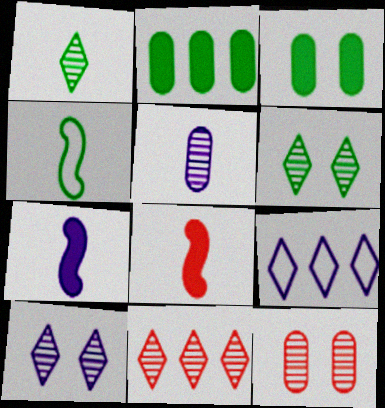[[1, 10, 11], 
[2, 4, 6]]